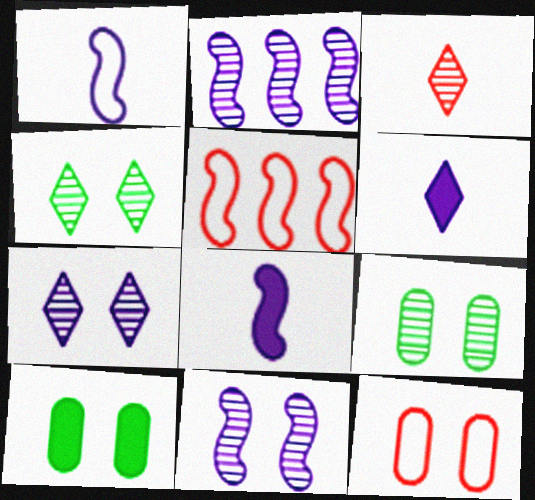[[2, 3, 9], 
[5, 6, 9]]